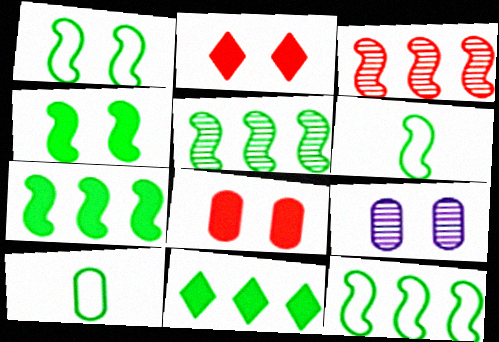[[1, 2, 9], 
[1, 6, 12], 
[4, 5, 6], 
[5, 7, 12]]